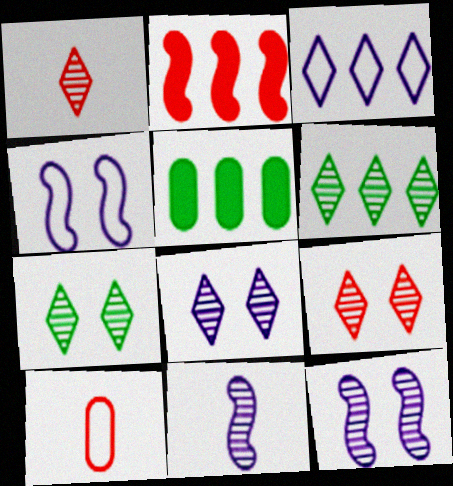[[1, 4, 5], 
[1, 6, 8], 
[2, 9, 10], 
[7, 8, 9]]